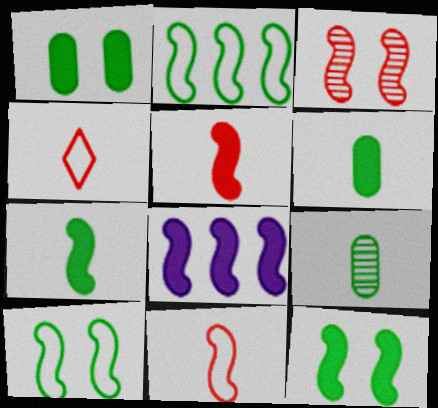[[5, 8, 12]]